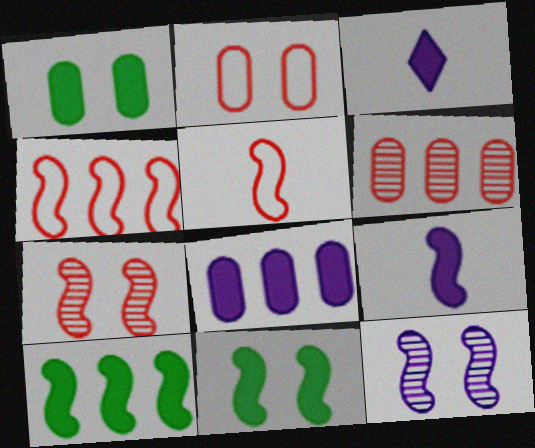[[5, 10, 12]]